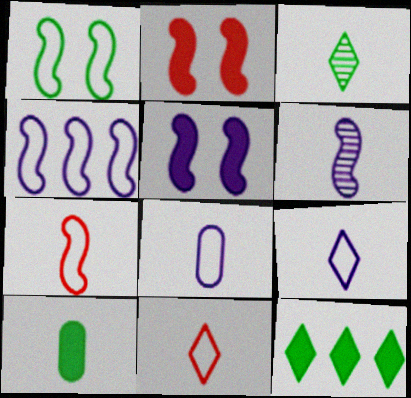[[1, 4, 7], 
[4, 5, 6], 
[6, 10, 11]]